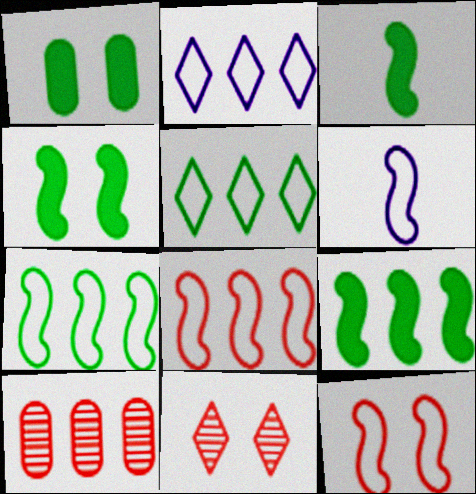[[2, 9, 10], 
[3, 4, 9], 
[6, 7, 12]]